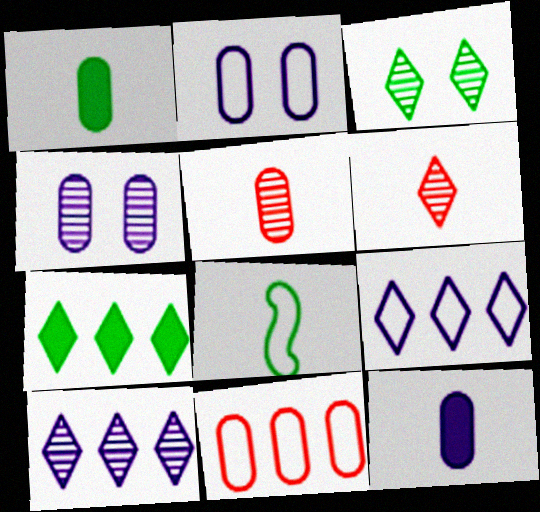[[1, 4, 11], 
[3, 6, 10], 
[6, 8, 12]]